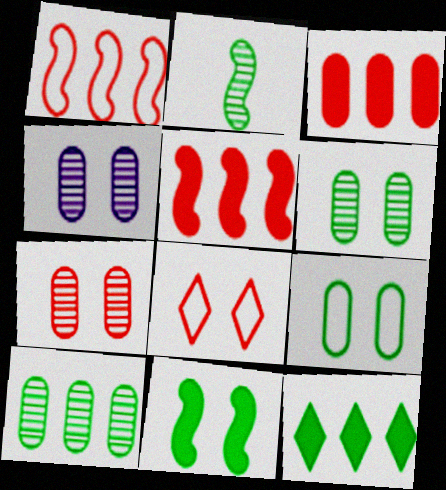[[2, 9, 12], 
[4, 6, 7], 
[4, 8, 11]]